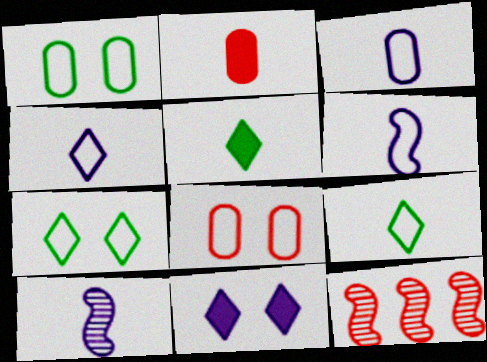[[2, 9, 10], 
[3, 4, 6]]